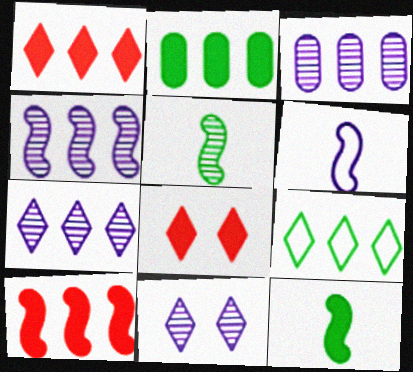[[1, 7, 9], 
[3, 4, 7], 
[3, 9, 10]]